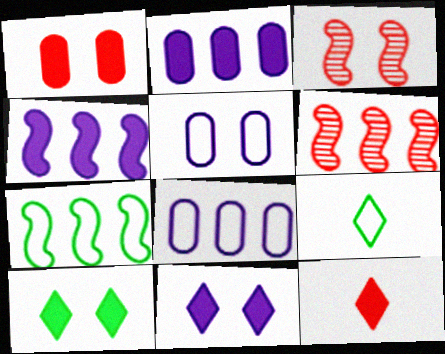[[2, 3, 9], 
[3, 5, 10], 
[4, 6, 7]]